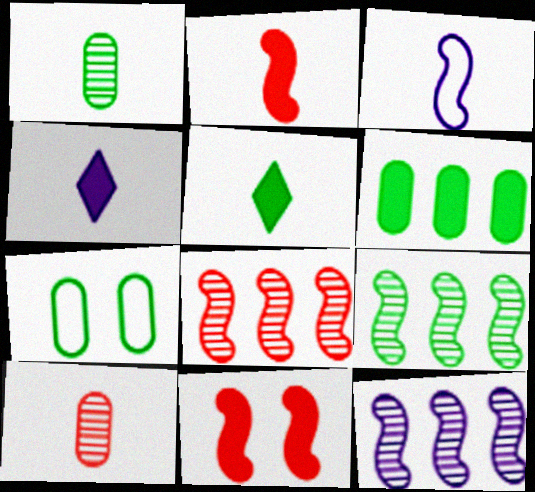[[1, 6, 7], 
[3, 5, 10], 
[3, 9, 11], 
[4, 6, 11], 
[4, 7, 8], 
[5, 7, 9], 
[8, 9, 12]]